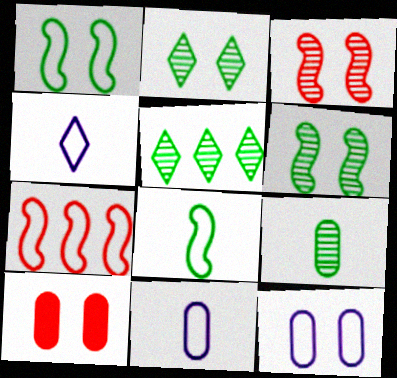[[5, 6, 9]]